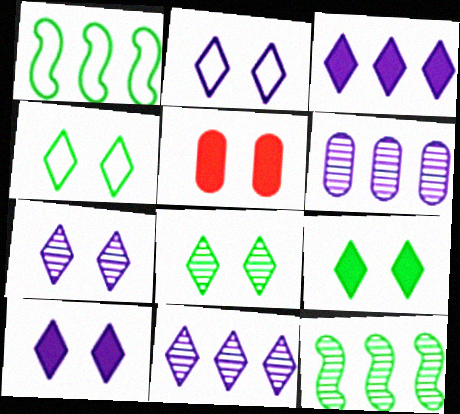[[2, 7, 10], 
[4, 8, 9]]